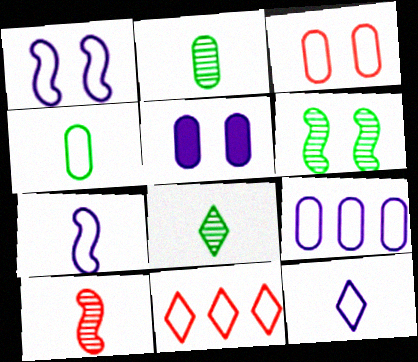[[1, 4, 11], 
[1, 9, 12], 
[3, 4, 9]]